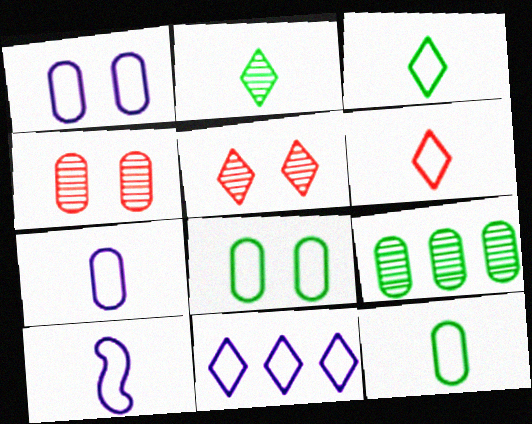[[1, 10, 11], 
[6, 10, 12]]